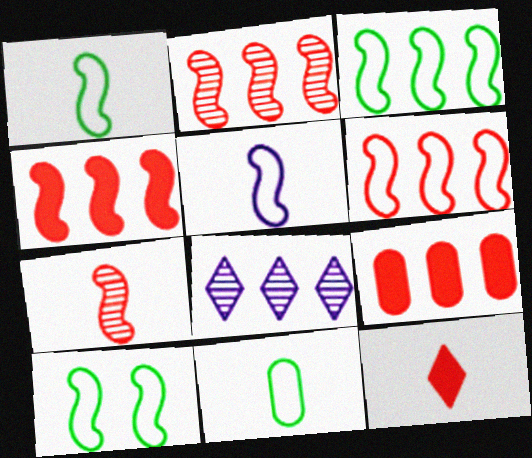[[1, 3, 10], 
[2, 4, 6], 
[3, 8, 9], 
[5, 6, 10]]